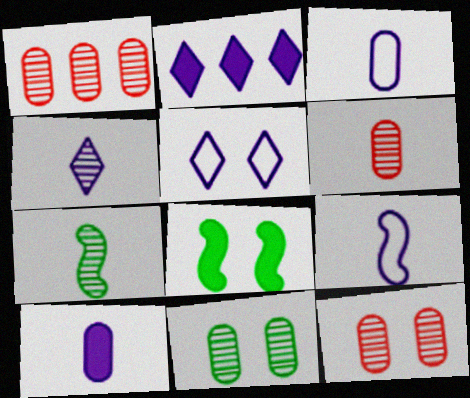[[1, 6, 12], 
[2, 4, 5], 
[4, 6, 7], 
[4, 9, 10], 
[5, 8, 12]]